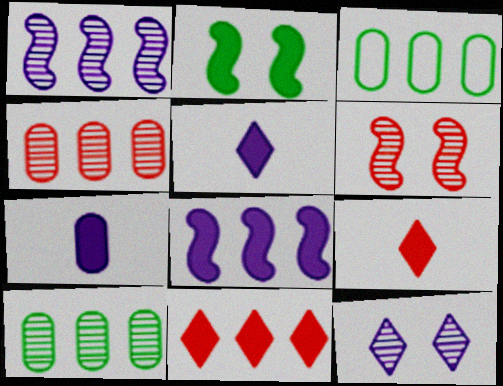[[1, 3, 11], 
[2, 7, 11], 
[3, 5, 6]]